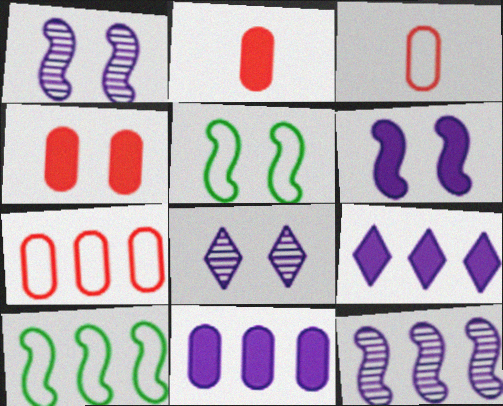[[2, 8, 10], 
[4, 5, 8]]